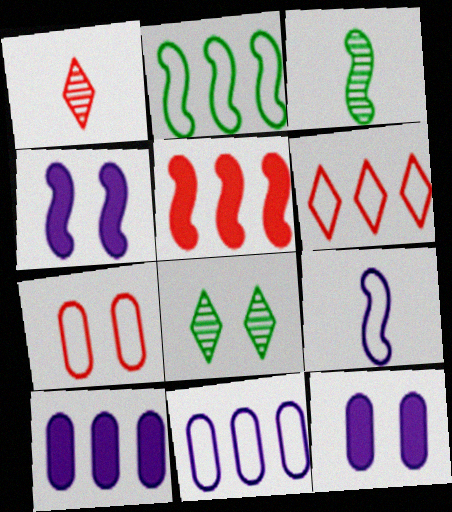[[1, 2, 12], 
[1, 5, 7], 
[2, 6, 11], 
[3, 6, 12], 
[4, 7, 8]]